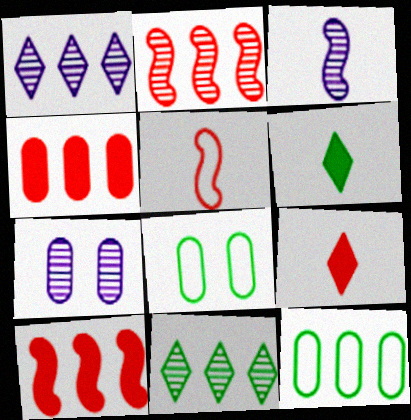[[1, 3, 7], 
[1, 10, 12]]